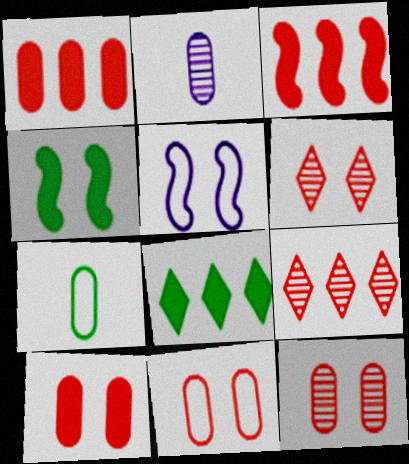[[10, 11, 12]]